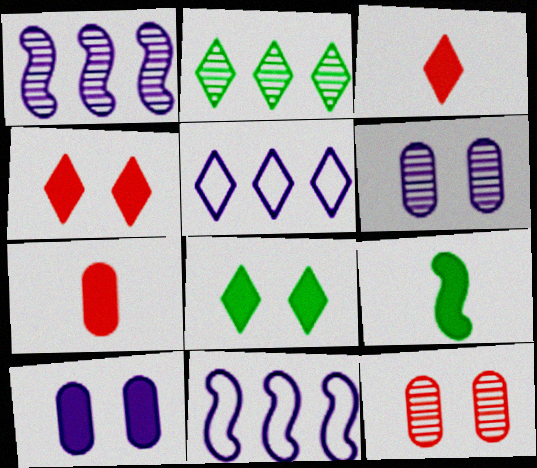[[5, 9, 12]]